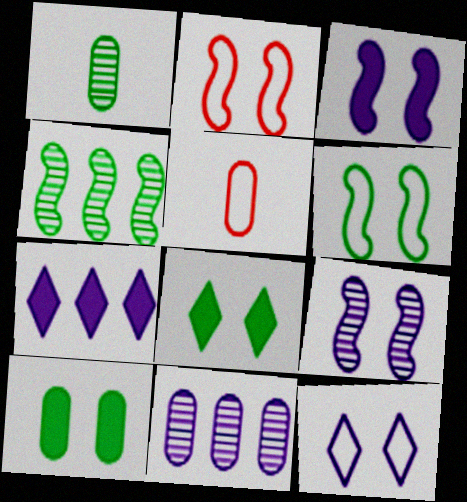[[1, 2, 7], 
[5, 10, 11]]